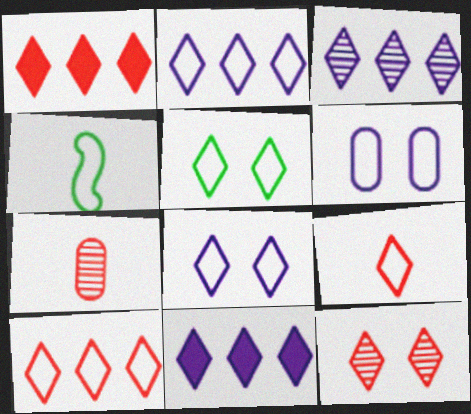[[1, 9, 12], 
[2, 3, 11], 
[2, 5, 9], 
[4, 6, 10]]